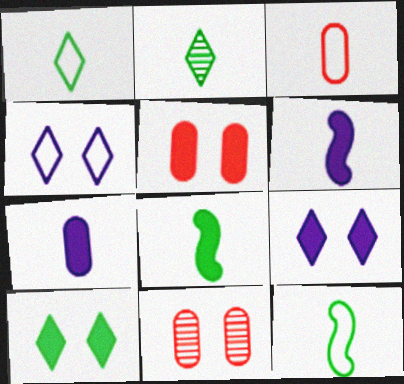[[2, 3, 6]]